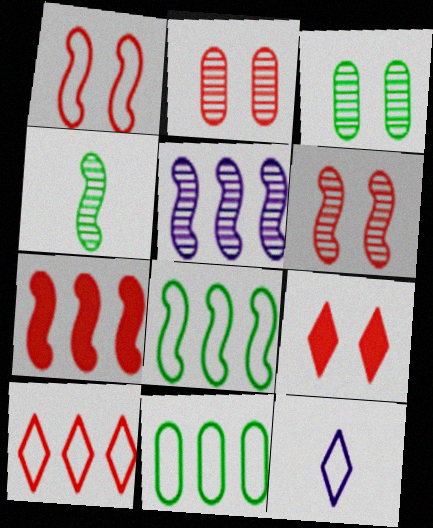[[1, 2, 9], 
[1, 11, 12], 
[3, 7, 12], 
[4, 5, 6], 
[5, 7, 8]]